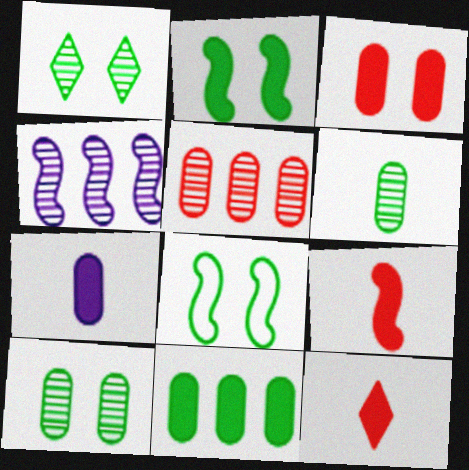[[3, 7, 11], 
[4, 8, 9]]